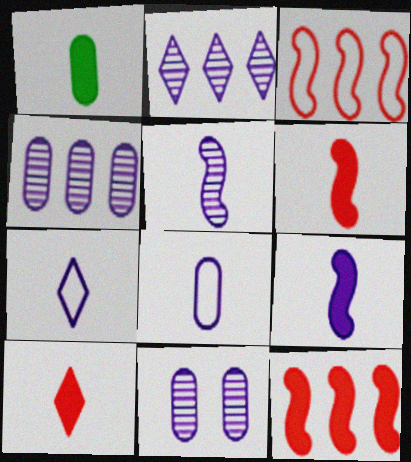[[1, 9, 10], 
[2, 5, 11]]